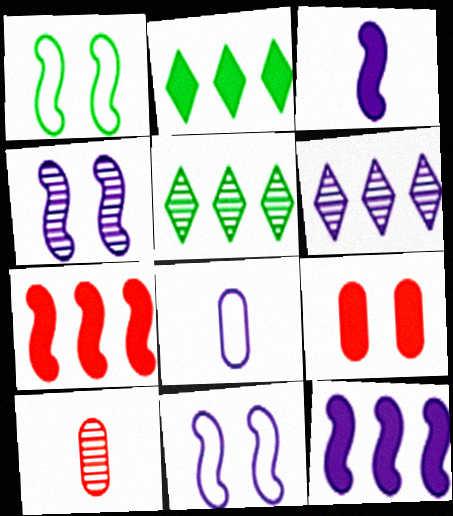[[2, 3, 9], 
[2, 10, 11], 
[4, 5, 10]]